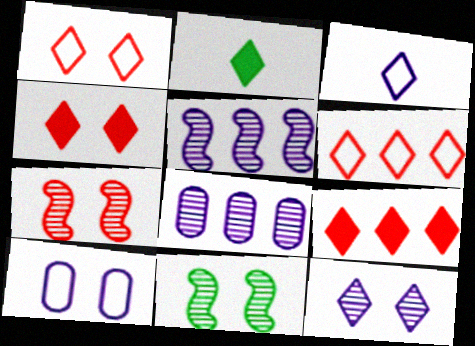[[2, 6, 12], 
[4, 10, 11]]